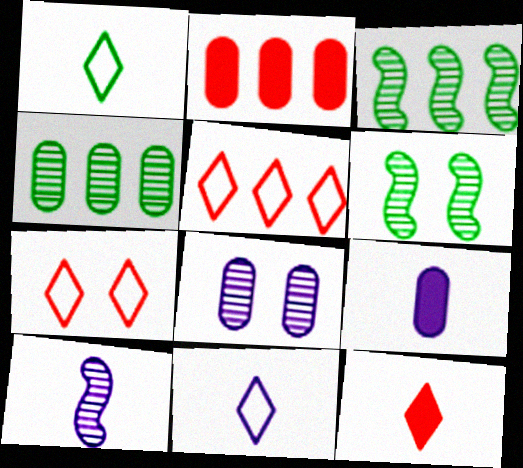[[2, 6, 11], 
[3, 7, 9], 
[5, 6, 9], 
[9, 10, 11]]